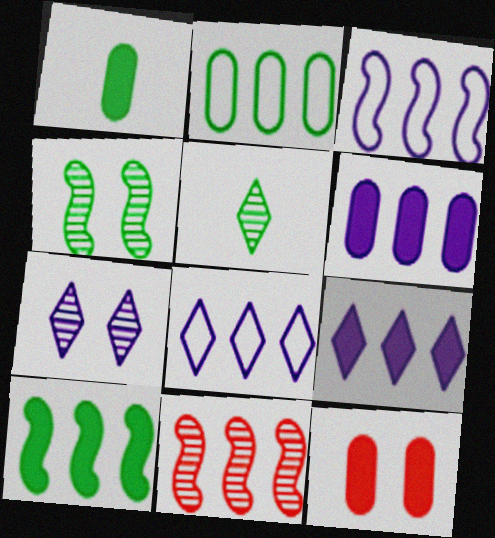[[1, 6, 12], 
[2, 9, 11], 
[3, 5, 12], 
[3, 10, 11]]